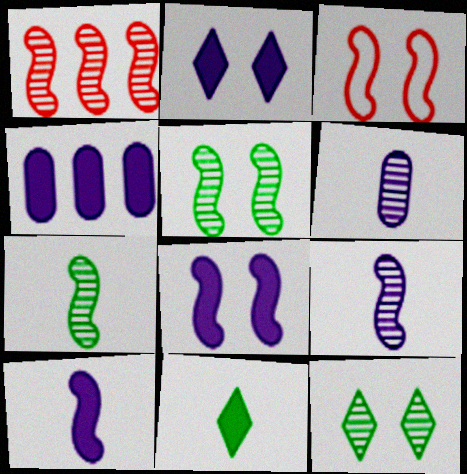[[1, 5, 9], 
[1, 6, 12], 
[2, 4, 10], 
[3, 5, 8]]